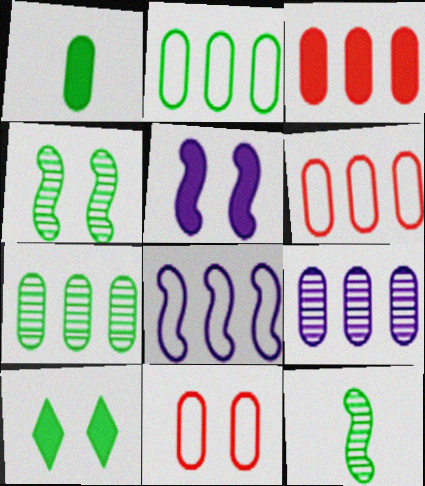[[1, 9, 11], 
[2, 3, 9], 
[2, 10, 12]]